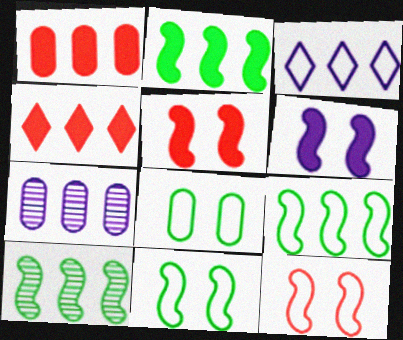[[1, 3, 10], 
[2, 9, 10], 
[4, 7, 9]]